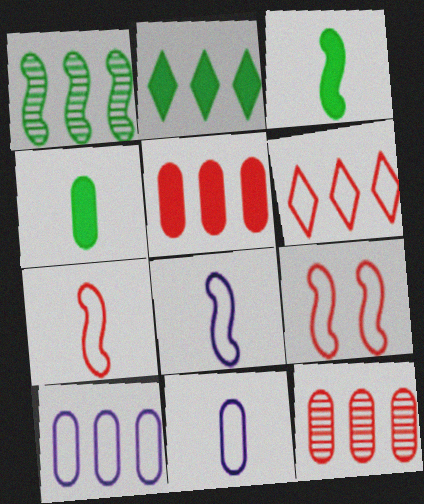[]